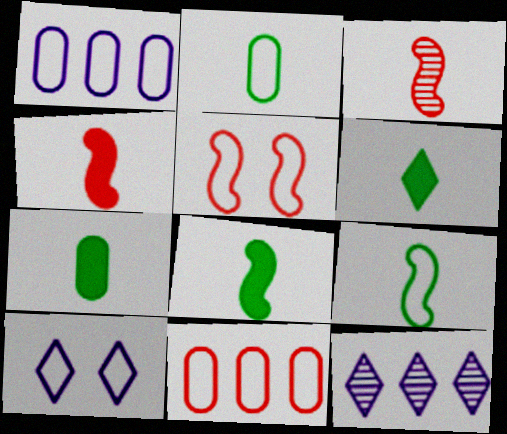[[5, 7, 12], 
[6, 7, 8], 
[9, 10, 11]]